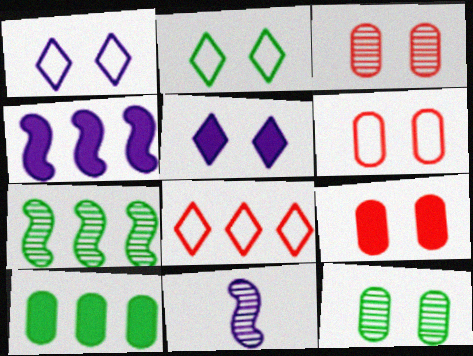[[3, 6, 9]]